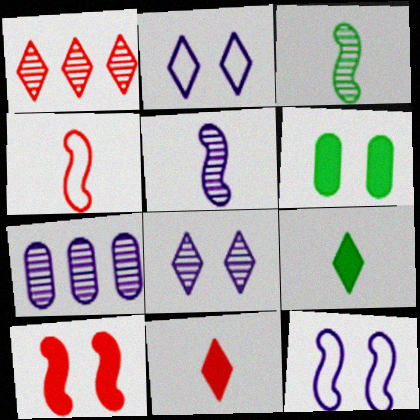[[1, 2, 9], 
[5, 7, 8]]